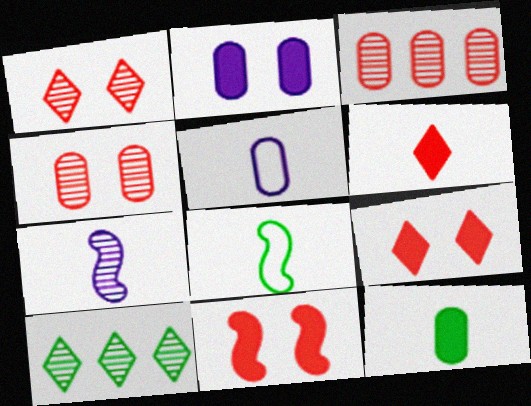[[4, 7, 10], 
[5, 10, 11]]